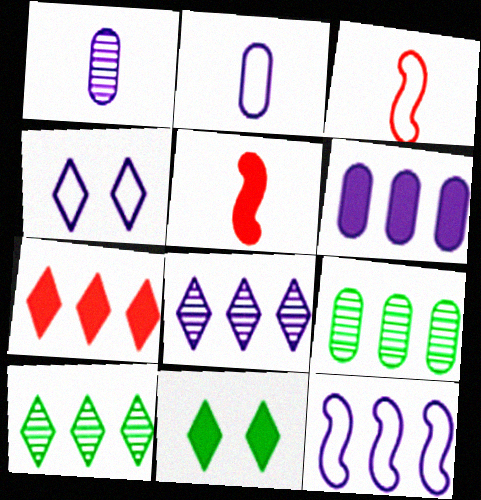[[2, 4, 12], 
[4, 5, 9], 
[5, 6, 11], 
[6, 8, 12], 
[7, 9, 12]]